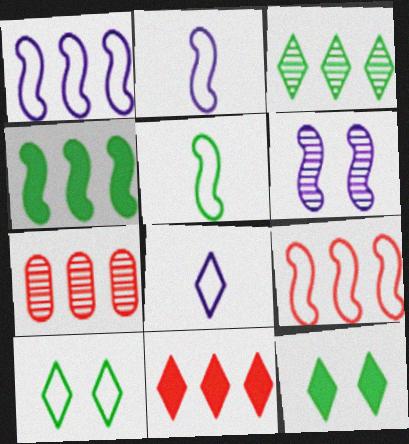[[2, 7, 12], 
[7, 9, 11]]